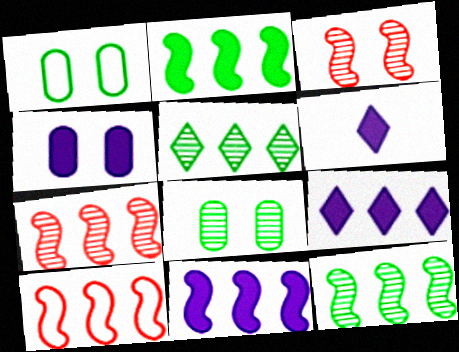[[1, 6, 7], 
[4, 6, 11], 
[6, 8, 10], 
[10, 11, 12]]